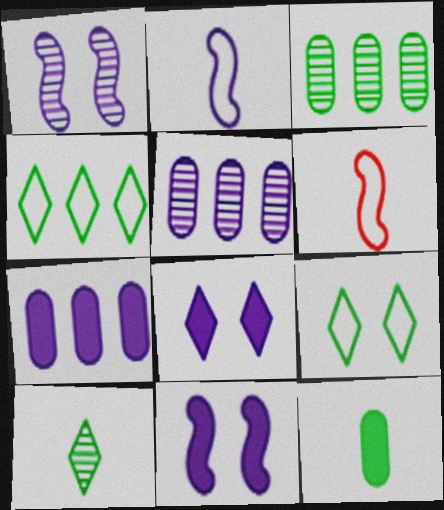[[2, 5, 8], 
[3, 6, 8]]